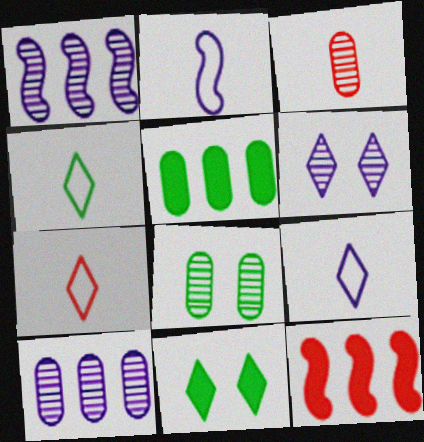[[3, 8, 10], 
[4, 7, 9], 
[8, 9, 12]]